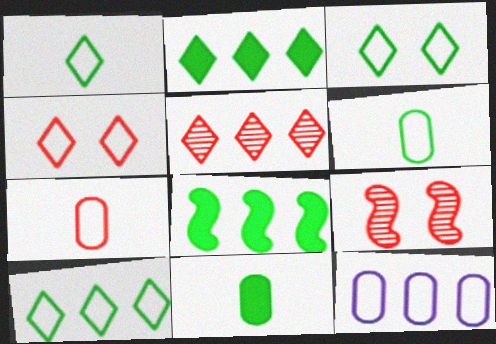[[1, 3, 10], 
[5, 8, 12]]